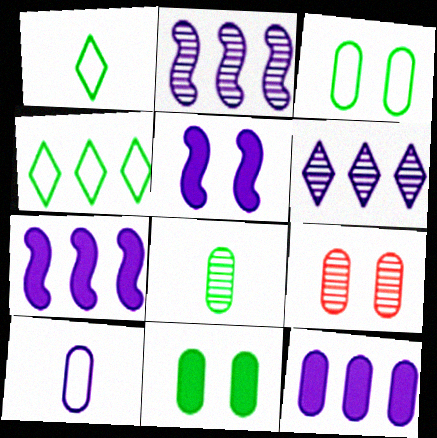[[1, 7, 9], 
[5, 6, 10]]